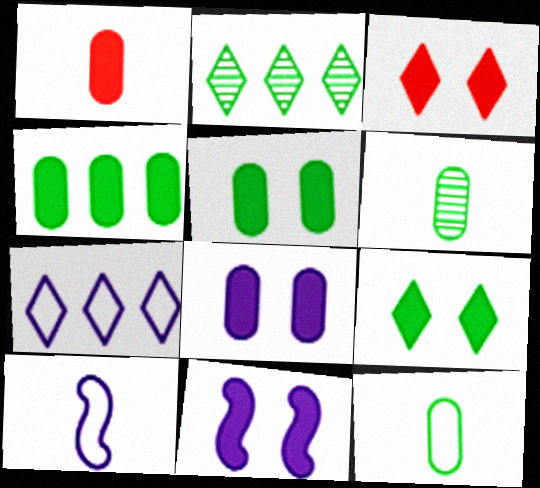[[1, 4, 8], 
[3, 5, 11]]